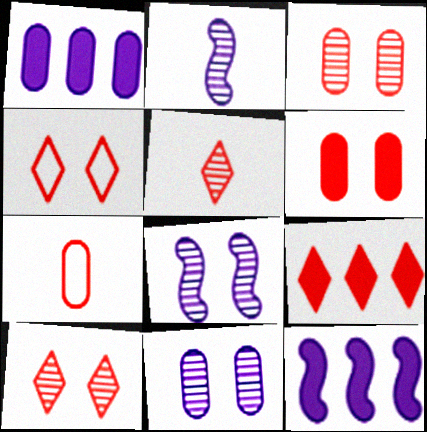[[4, 5, 9]]